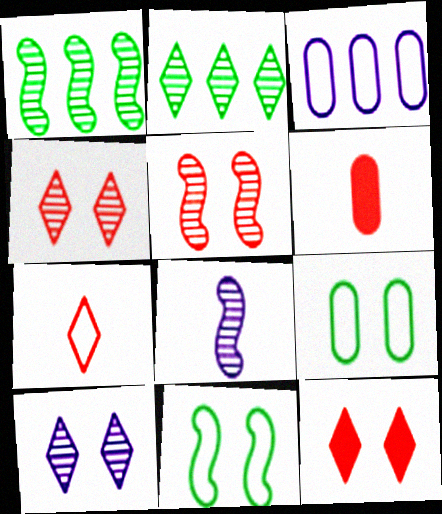[[1, 5, 8], 
[3, 7, 11]]